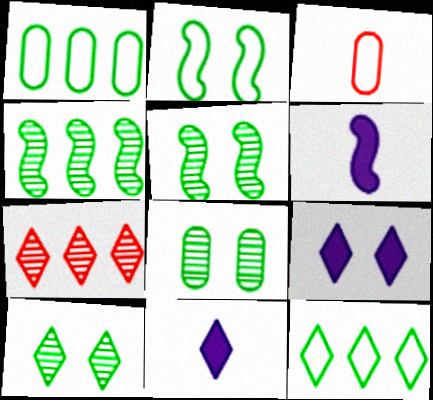[[3, 4, 9], 
[5, 8, 10]]